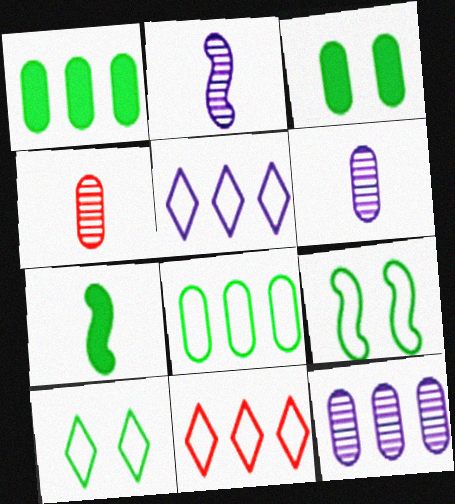[[2, 3, 11]]